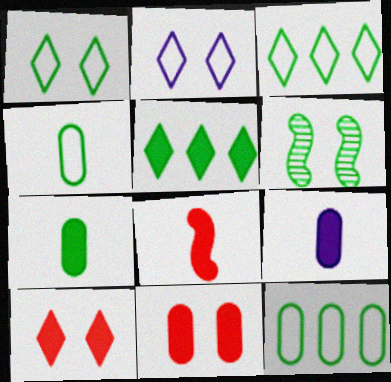[[2, 6, 11], 
[3, 6, 7], 
[4, 5, 6]]